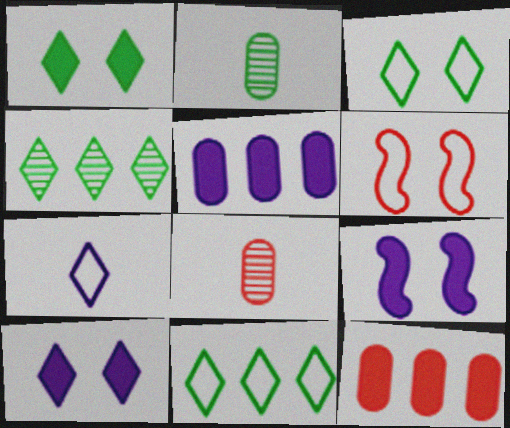[[8, 9, 11]]